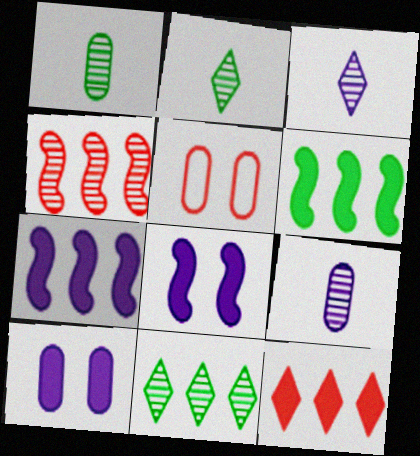[[2, 5, 7], 
[3, 5, 6]]